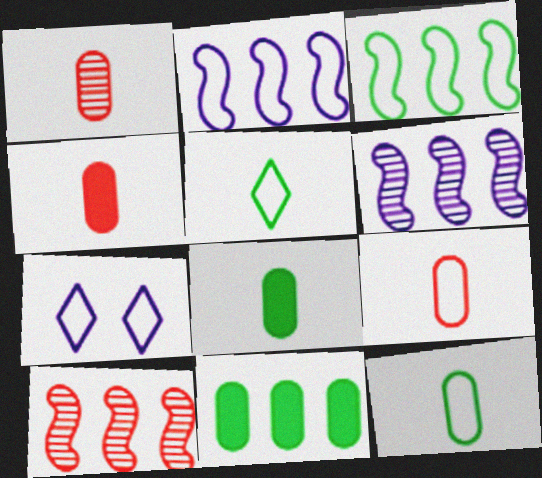[[1, 4, 9], 
[3, 7, 9], 
[7, 8, 10]]